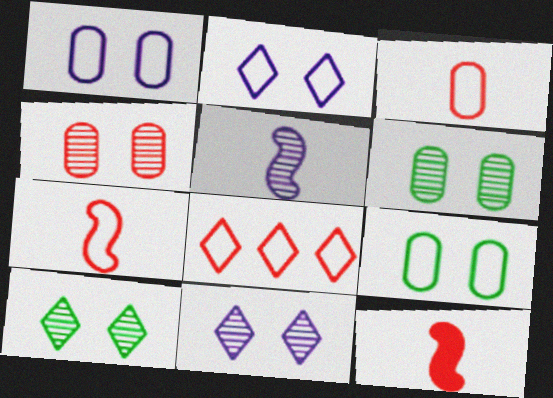[[4, 8, 12]]